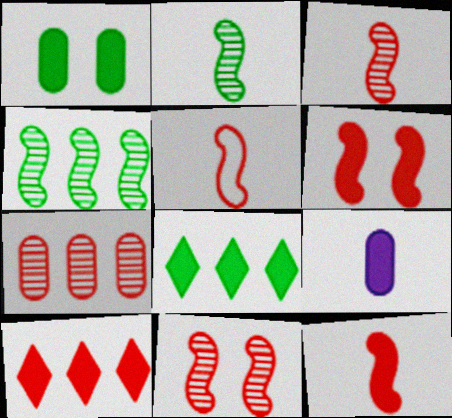[[3, 5, 12], 
[6, 8, 9]]